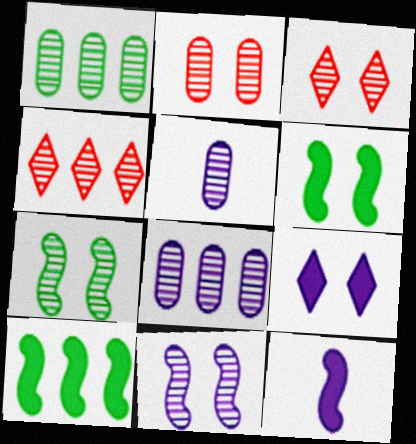[[1, 2, 5], 
[4, 5, 7]]